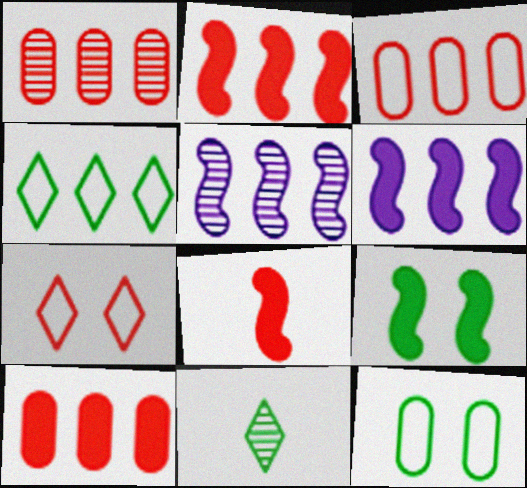[[1, 3, 10], 
[1, 4, 6], 
[1, 7, 8], 
[4, 5, 10], 
[6, 8, 9]]